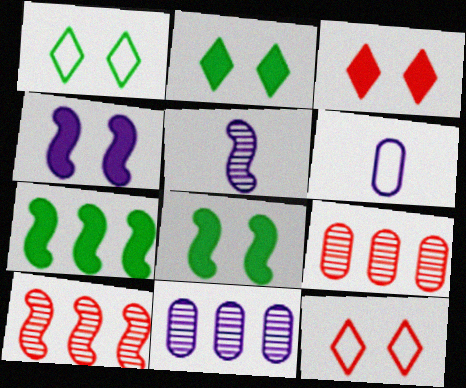[[2, 6, 10]]